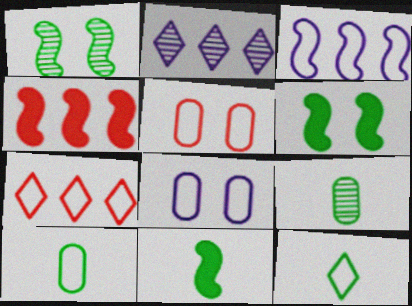[[2, 5, 11], 
[3, 5, 12], 
[9, 11, 12]]